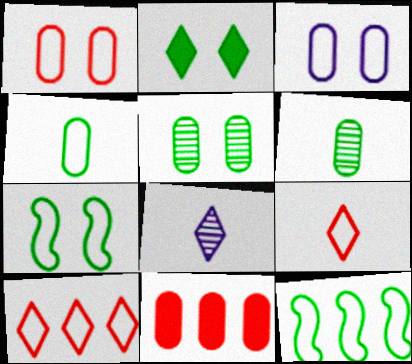[[2, 5, 7], 
[2, 6, 12], 
[2, 8, 10], 
[3, 6, 11], 
[3, 9, 12], 
[7, 8, 11]]